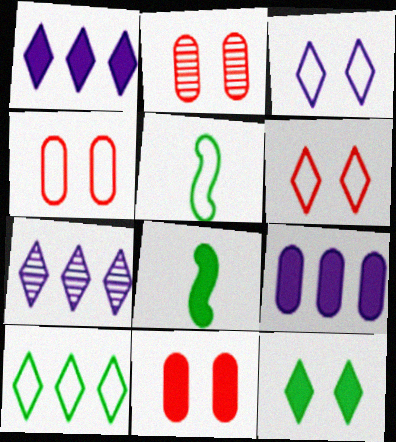[[1, 2, 5], 
[1, 8, 11], 
[2, 4, 11], 
[4, 7, 8], 
[5, 7, 11]]